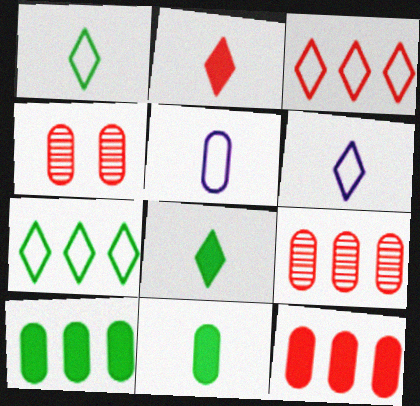[[4, 5, 10]]